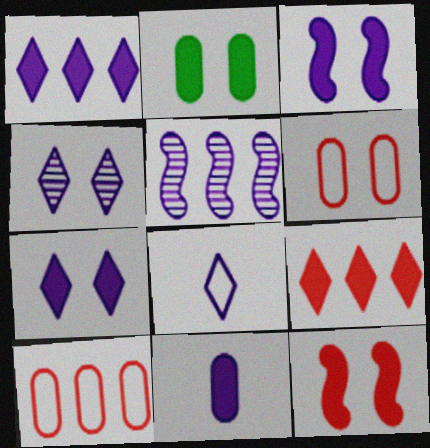[[1, 3, 11], 
[1, 4, 8], 
[2, 7, 12]]